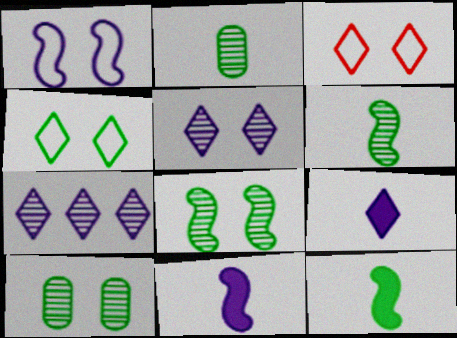[]